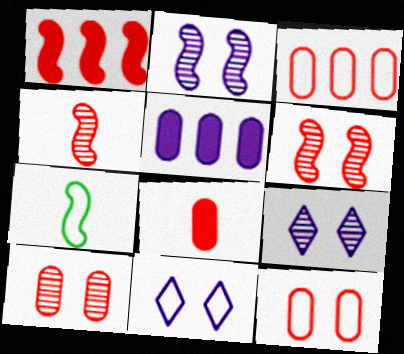[[1, 2, 7], 
[3, 7, 11], 
[3, 8, 10]]